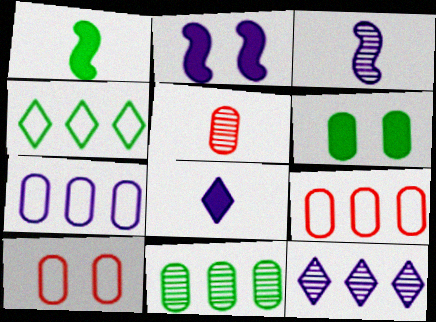[[1, 10, 12], 
[2, 4, 5], 
[5, 6, 7]]